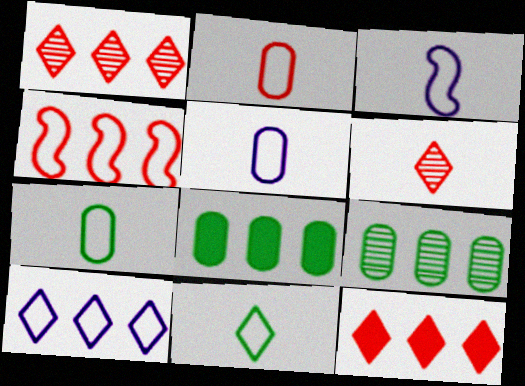[[2, 3, 11], 
[2, 5, 7]]